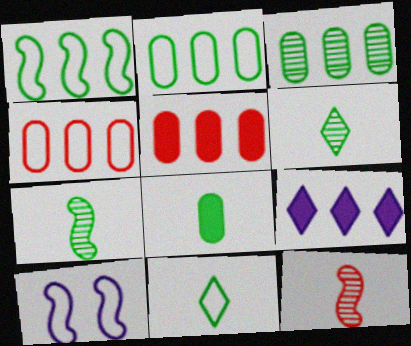[[4, 10, 11], 
[5, 6, 10], 
[7, 8, 11]]